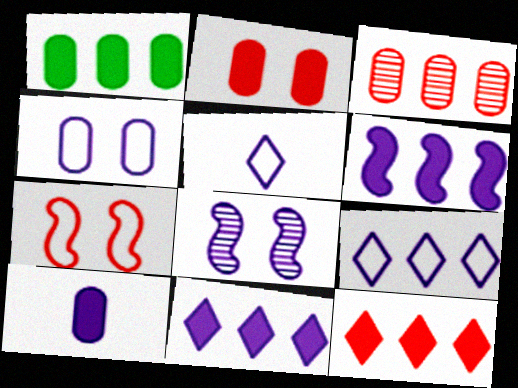[[1, 2, 10], 
[1, 6, 12], 
[8, 9, 10]]